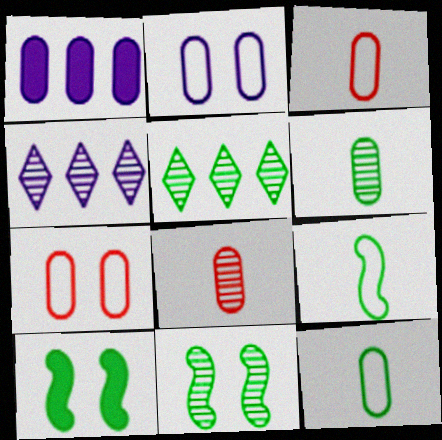[[1, 6, 7], 
[3, 4, 10], 
[4, 8, 11], 
[5, 6, 11], 
[5, 10, 12]]